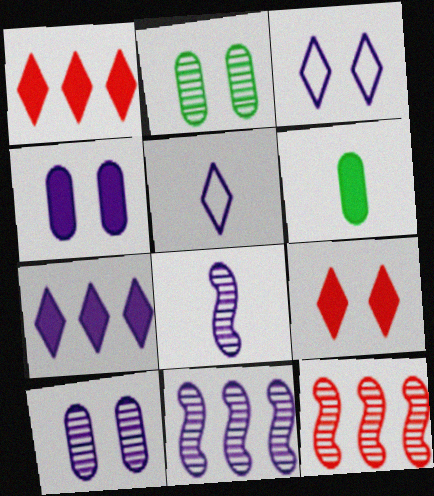[[3, 6, 12], 
[4, 5, 11]]